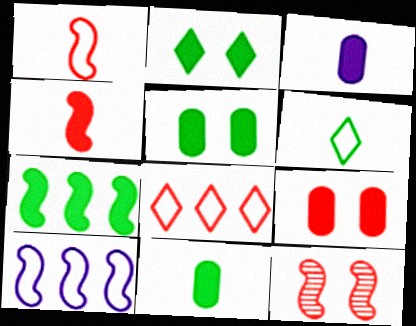[[2, 7, 11]]